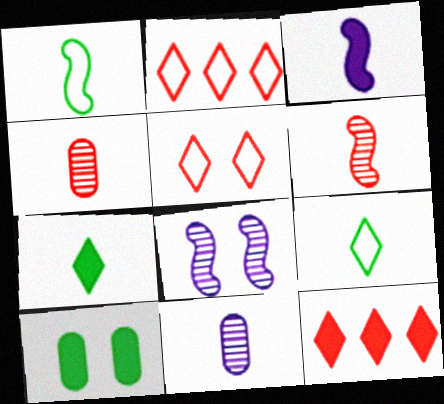[[1, 3, 6], 
[3, 4, 9], 
[3, 10, 12], 
[5, 8, 10]]